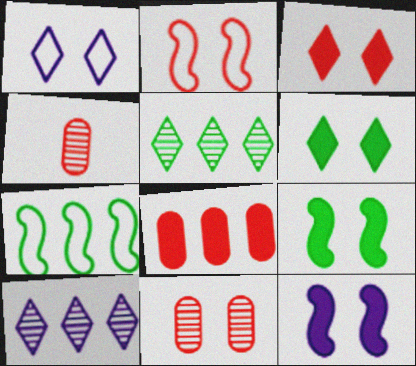[[1, 9, 11], 
[2, 3, 11], 
[7, 8, 10]]